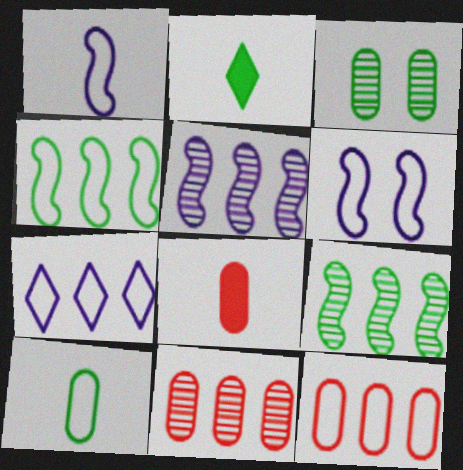[[2, 3, 4], 
[2, 6, 11], 
[4, 7, 12]]